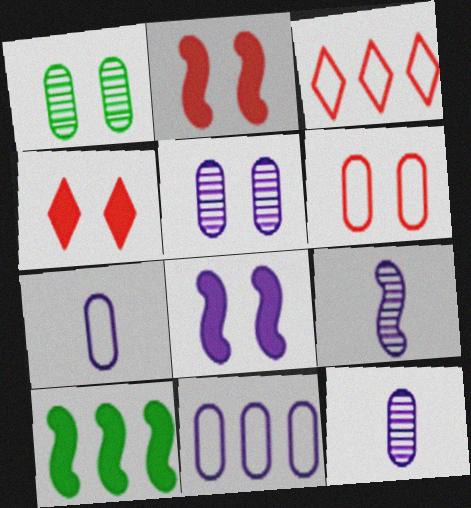[]